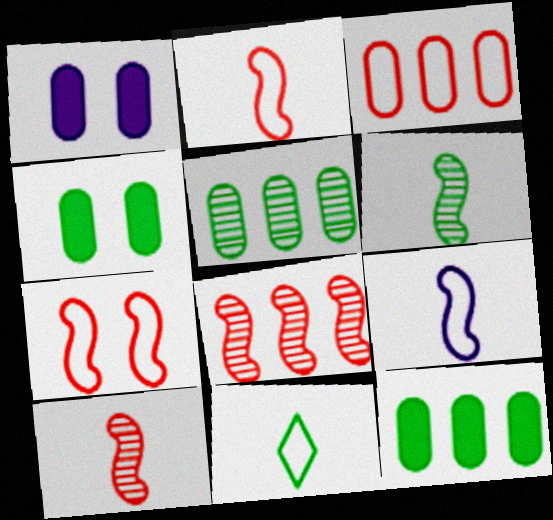[[1, 8, 11]]